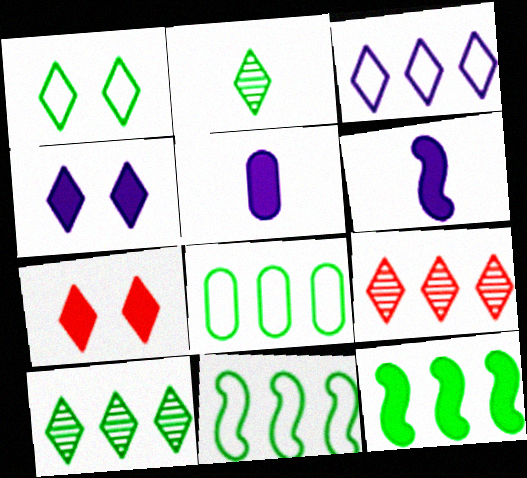[[2, 3, 7], 
[5, 7, 12], 
[8, 10, 12]]